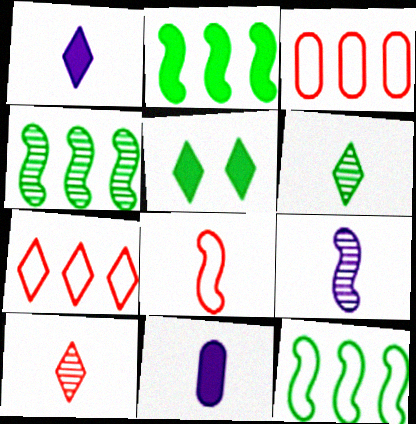[[2, 4, 12], 
[3, 5, 9], 
[6, 8, 11]]